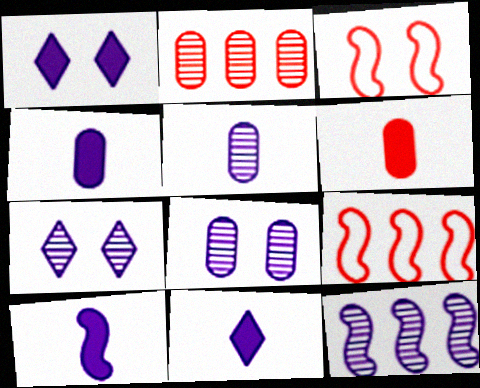[[4, 10, 11], 
[5, 7, 12]]